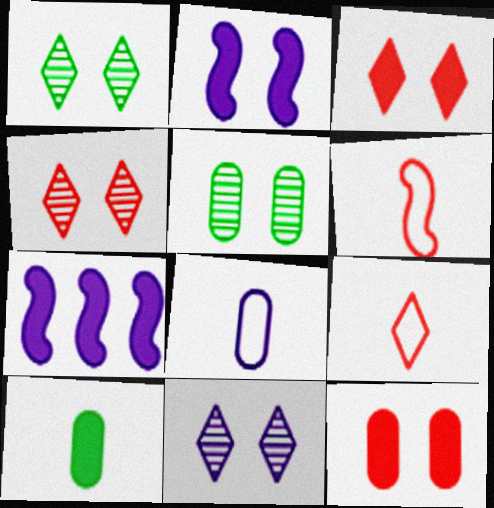[[1, 4, 11], 
[3, 7, 10], 
[5, 7, 9], 
[7, 8, 11]]